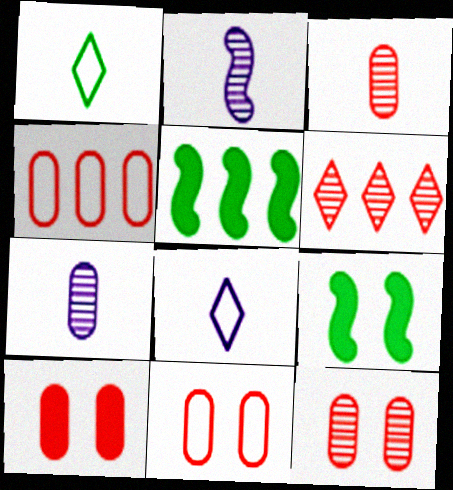[[3, 4, 10], 
[5, 8, 12], 
[10, 11, 12]]